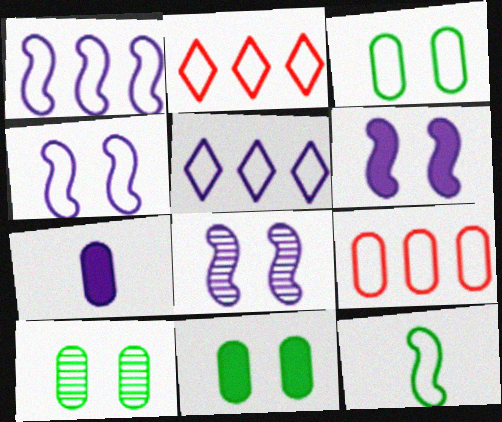[[3, 10, 11], 
[4, 6, 8], 
[5, 7, 8], 
[7, 9, 10]]